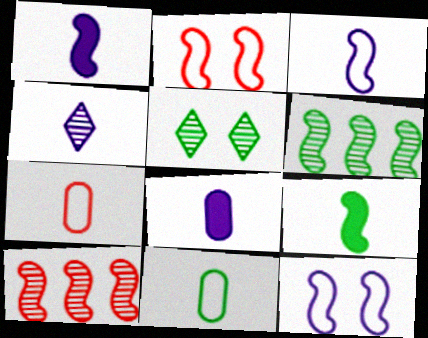[[1, 2, 6], 
[3, 4, 8], 
[4, 7, 9], 
[9, 10, 12]]